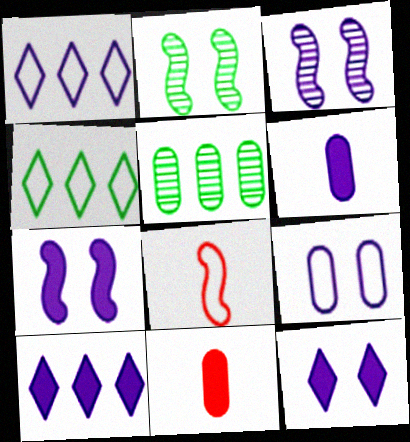[[1, 2, 11], 
[1, 3, 6], 
[3, 4, 11], 
[3, 9, 12], 
[4, 8, 9], 
[5, 8, 12], 
[5, 9, 11], 
[6, 7, 10]]